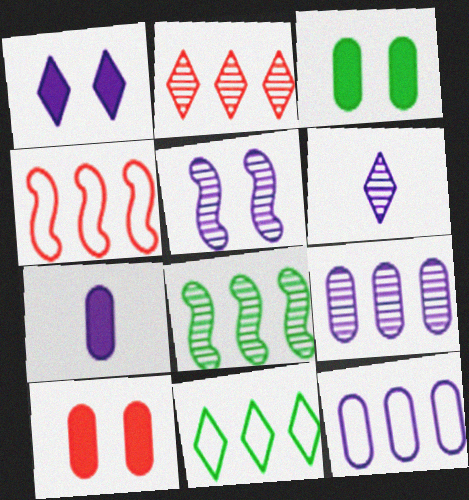[[2, 8, 9], 
[3, 4, 6], 
[4, 11, 12], 
[5, 6, 9]]